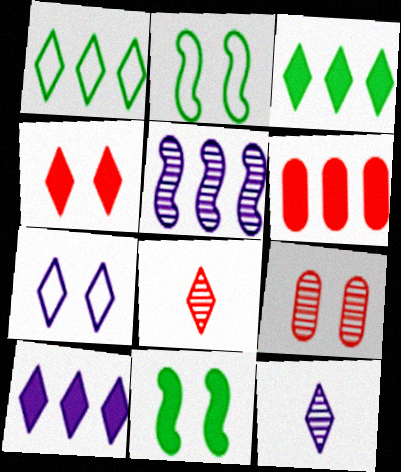[[1, 4, 12], 
[1, 5, 6], 
[2, 6, 12], 
[3, 7, 8], 
[7, 9, 11], 
[7, 10, 12]]